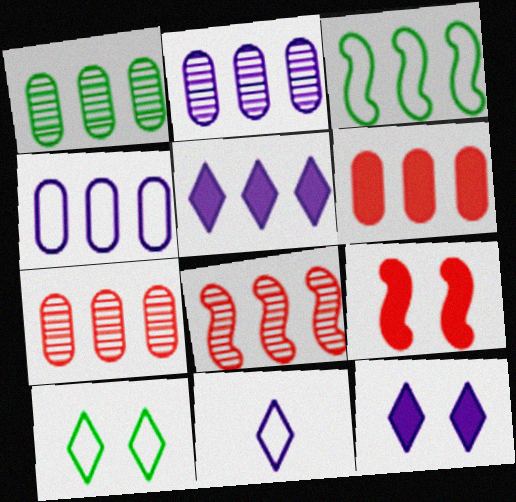[[1, 2, 7], 
[1, 4, 6], 
[1, 9, 11], 
[3, 5, 7]]